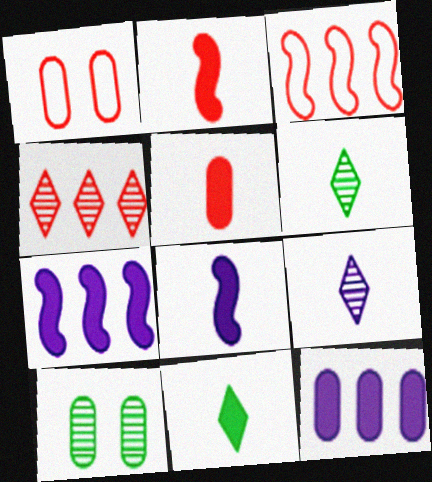[[1, 2, 4], 
[1, 6, 7], 
[5, 8, 11]]